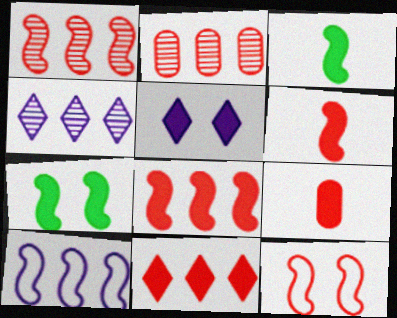[[1, 6, 12]]